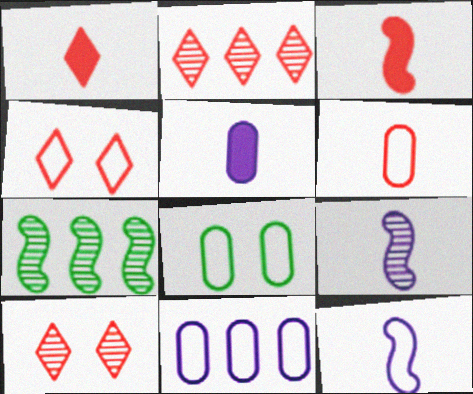[[1, 2, 4], 
[4, 5, 7], 
[6, 8, 11]]